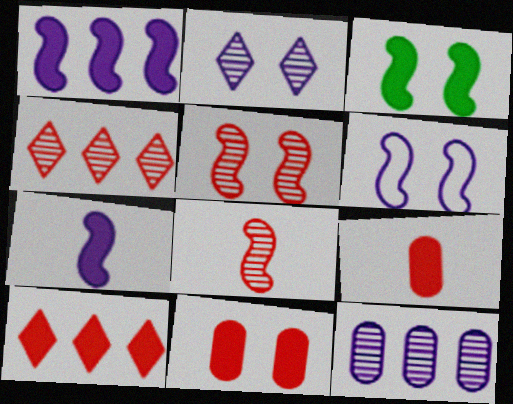[[3, 5, 6]]